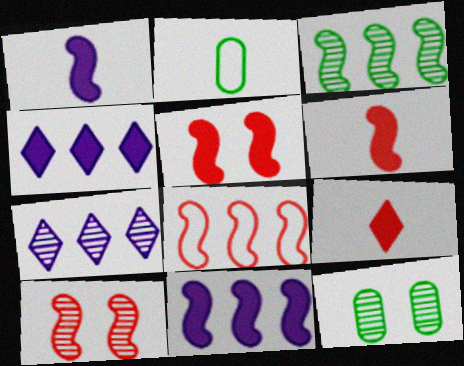[[2, 4, 10], 
[2, 5, 7], 
[3, 8, 11], 
[6, 8, 10]]